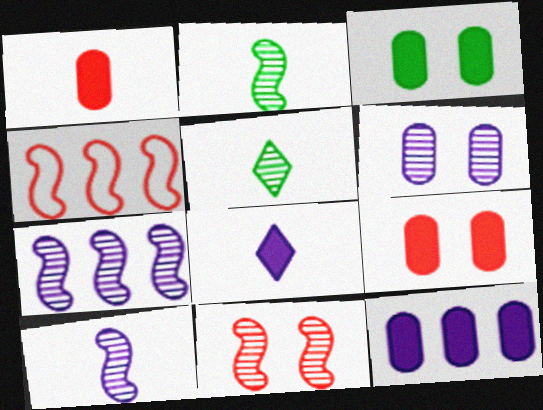[[1, 3, 12], 
[2, 7, 11]]